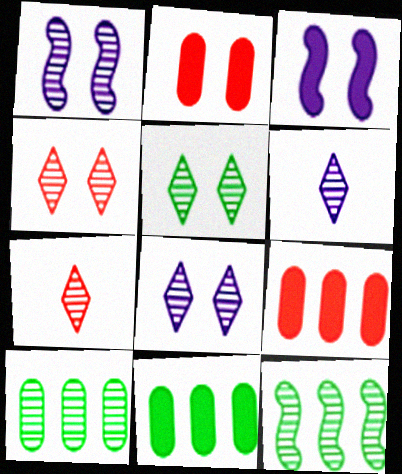[[1, 7, 10], 
[4, 5, 8]]